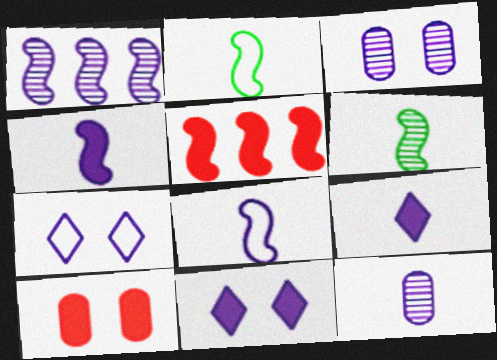[[8, 9, 12]]